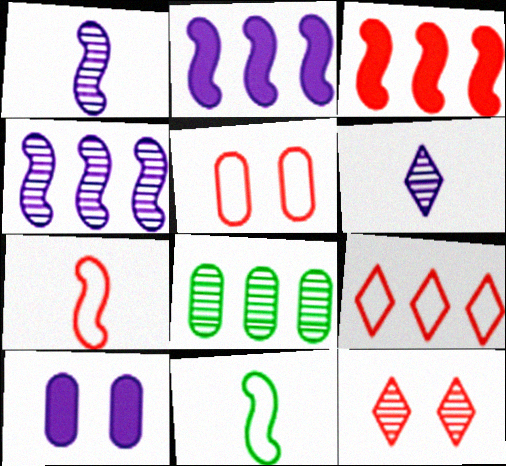[[1, 8, 12], 
[2, 8, 9], 
[5, 7, 9]]